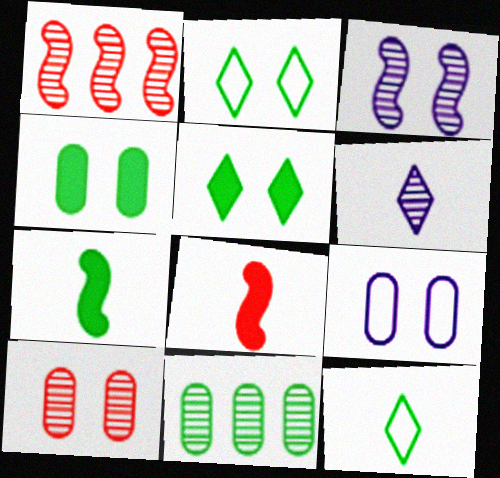[[2, 7, 11], 
[4, 9, 10]]